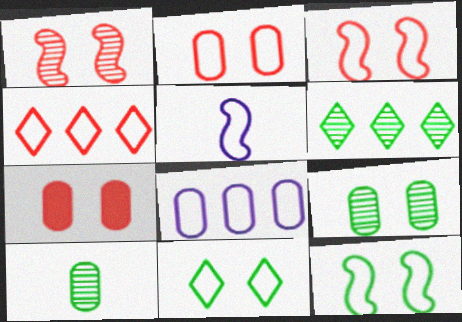[[5, 6, 7], 
[7, 8, 10]]